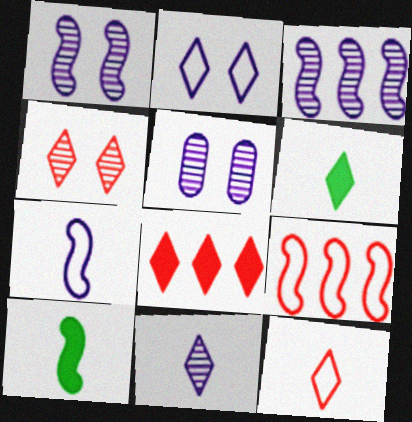[[1, 9, 10], 
[3, 5, 11], 
[4, 8, 12], 
[5, 6, 9], 
[6, 11, 12]]